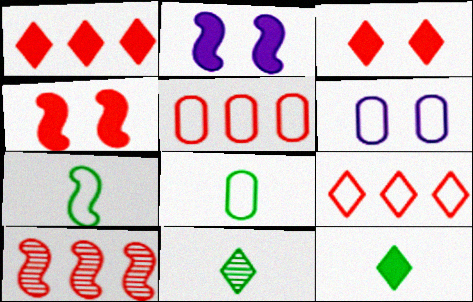[[1, 5, 10], 
[2, 5, 11], 
[2, 7, 10], 
[5, 6, 8], 
[6, 7, 9], 
[6, 10, 12]]